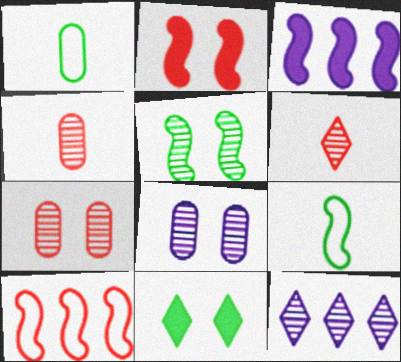[[1, 2, 12], 
[4, 5, 12]]